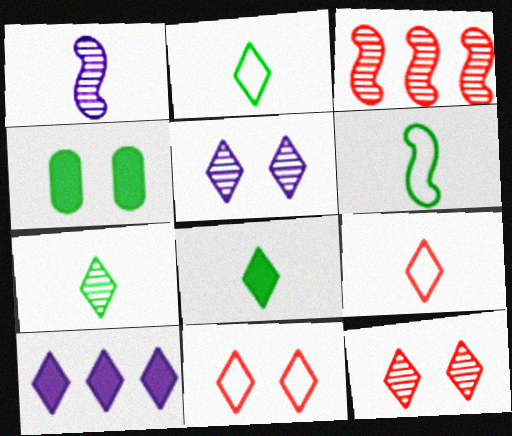[[2, 7, 8], 
[2, 10, 12], 
[7, 10, 11]]